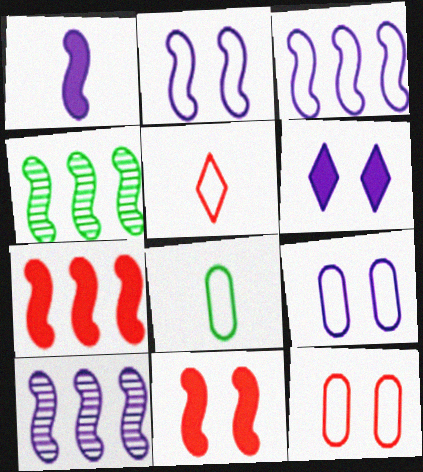[[1, 2, 10], 
[3, 4, 7]]